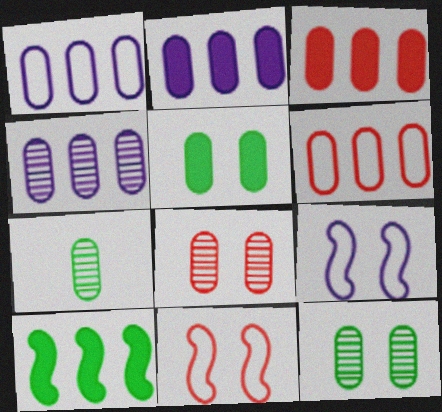[[1, 2, 4], 
[4, 7, 8]]